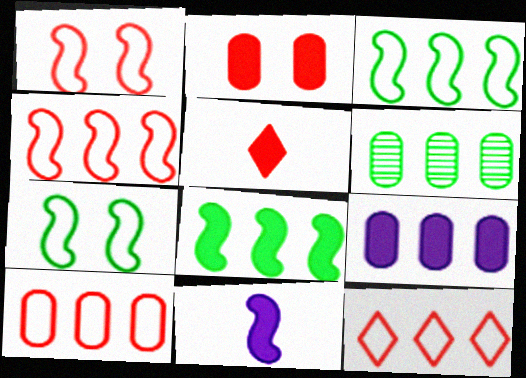[[4, 10, 12], 
[6, 9, 10]]